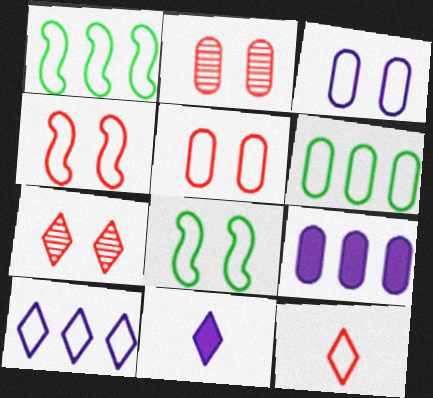[[1, 2, 11], 
[1, 3, 12]]